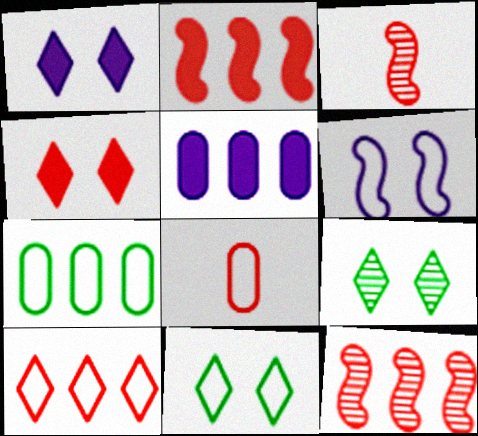[[1, 3, 7], 
[3, 5, 11], 
[4, 8, 12]]